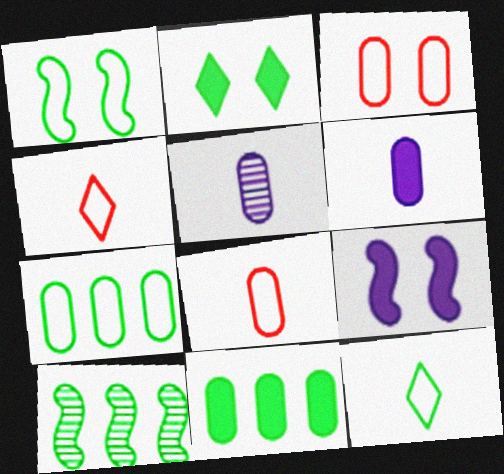[[1, 7, 12], 
[3, 5, 11]]